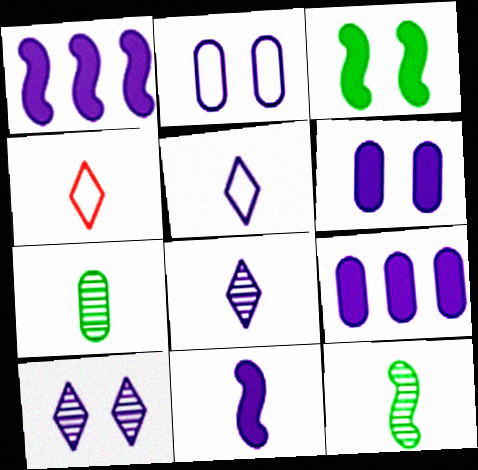[[1, 2, 8], 
[4, 7, 11]]